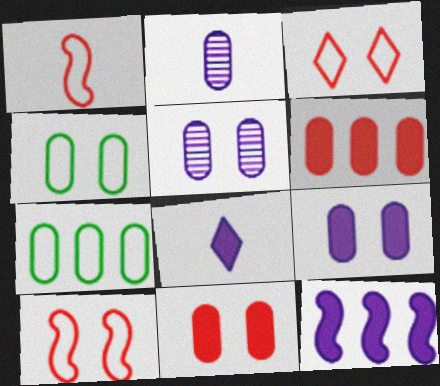[[2, 4, 6], 
[2, 7, 11], 
[4, 5, 11], 
[8, 9, 12]]